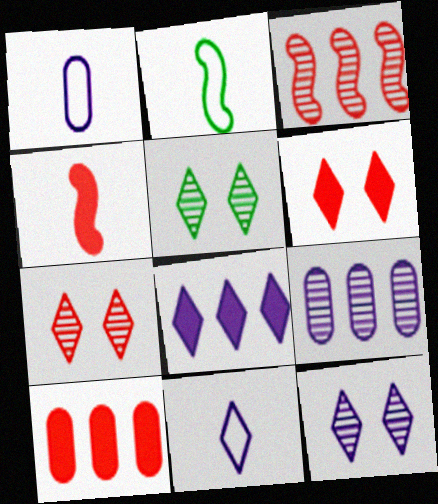[[2, 6, 9], 
[2, 10, 12], 
[4, 6, 10], 
[5, 7, 12], 
[8, 11, 12]]